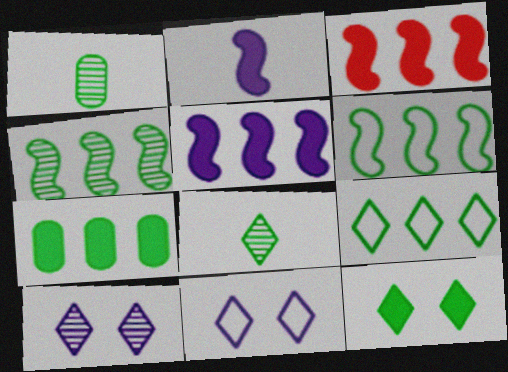[[1, 3, 11], 
[1, 6, 12], 
[4, 7, 9], 
[8, 9, 12]]